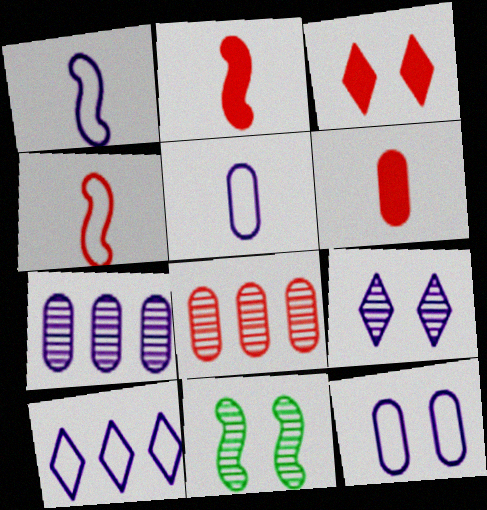[[1, 10, 12], 
[3, 4, 8], 
[3, 11, 12], 
[6, 10, 11]]